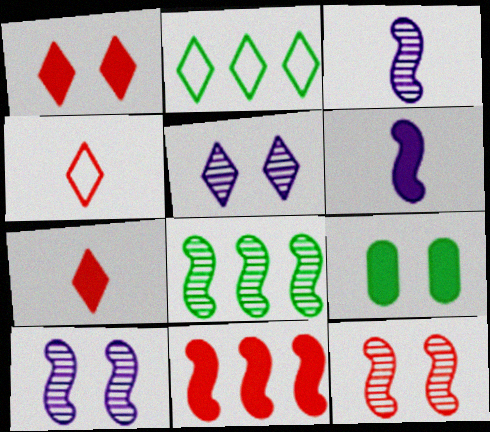[[2, 5, 7], 
[3, 8, 12]]